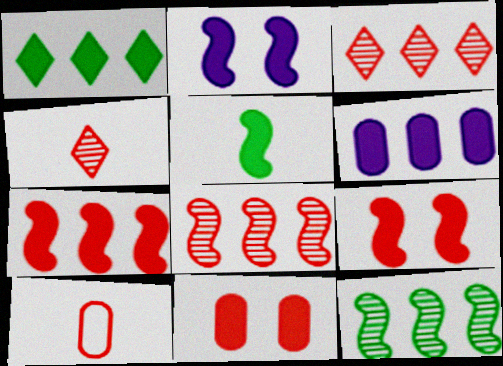[[1, 6, 7], 
[2, 5, 7], 
[3, 9, 10]]